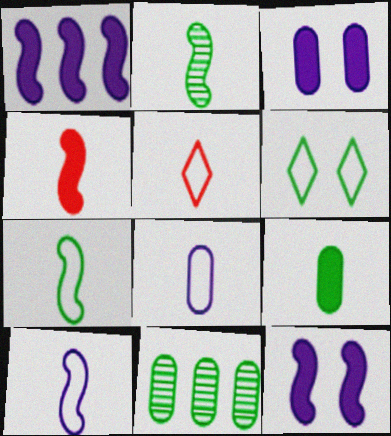[[2, 4, 10], 
[5, 7, 8], 
[5, 11, 12]]